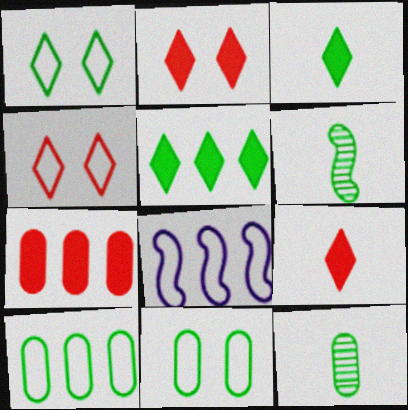[[2, 8, 12], 
[5, 6, 11]]